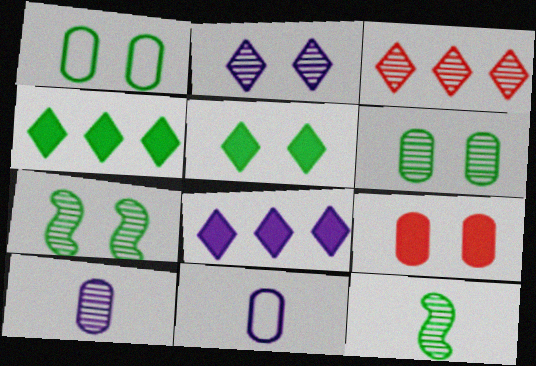[[1, 4, 12], 
[1, 5, 7], 
[3, 7, 10]]